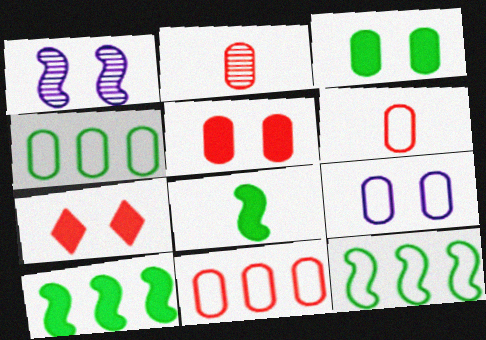[[2, 5, 11], 
[4, 6, 9]]